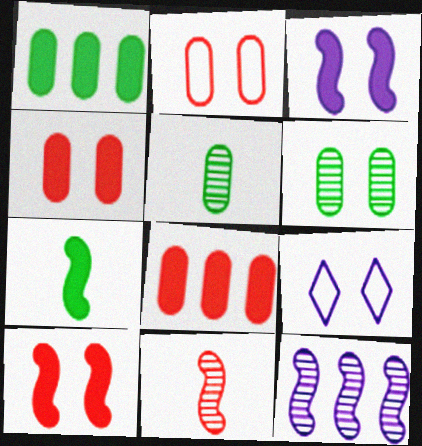[[1, 9, 11], 
[6, 9, 10]]